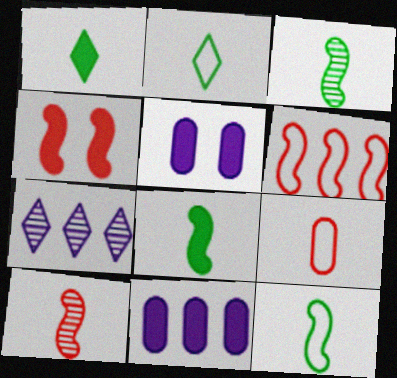[[1, 4, 11], 
[3, 8, 12], 
[4, 6, 10]]